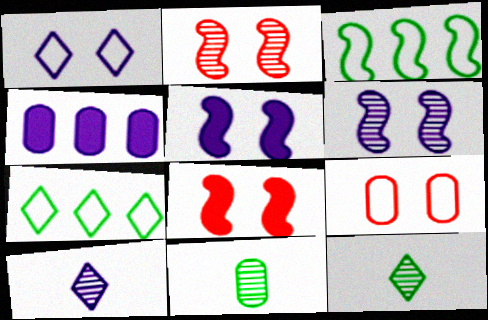[[4, 9, 11]]